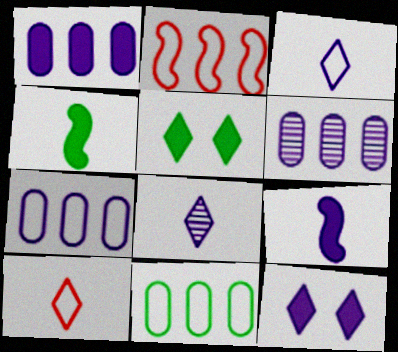[[1, 6, 7], 
[1, 9, 12]]